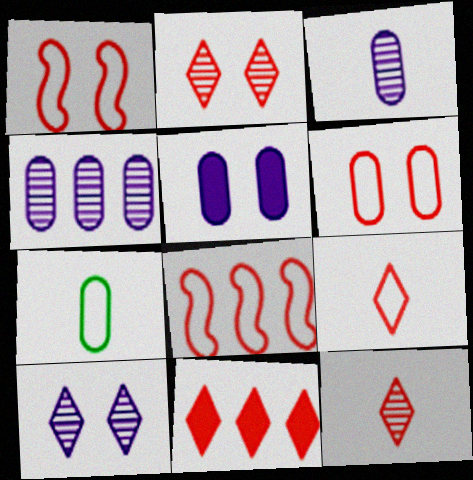[[2, 9, 11], 
[6, 8, 9]]